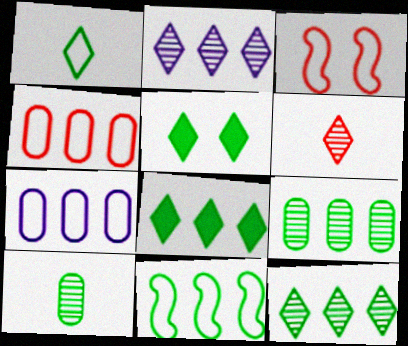[[1, 3, 7], 
[1, 5, 12], 
[5, 10, 11], 
[8, 9, 11]]